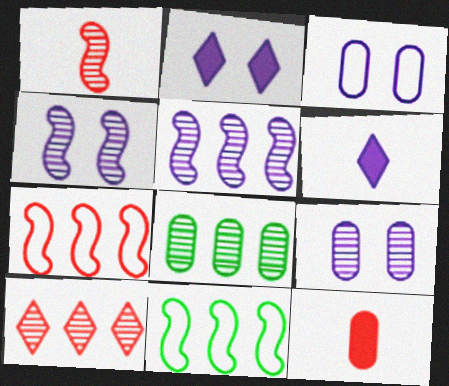[[2, 3, 4], 
[3, 5, 6], 
[3, 8, 12], 
[5, 8, 10]]